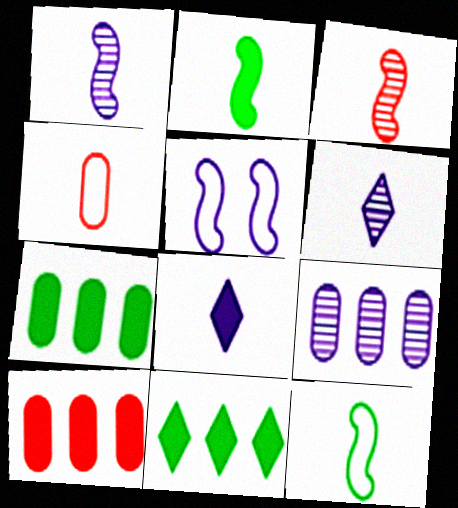[[2, 4, 6], 
[5, 8, 9]]